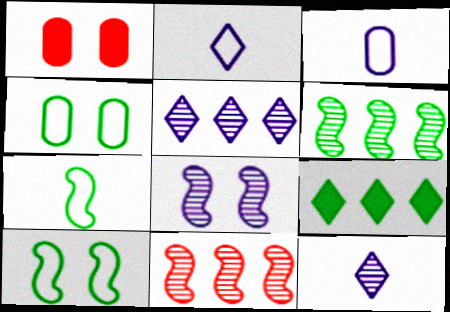[[1, 2, 6], 
[1, 5, 7]]